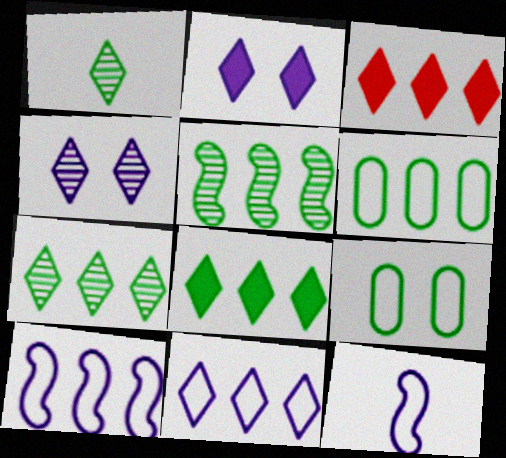[[3, 7, 11], 
[5, 6, 8]]